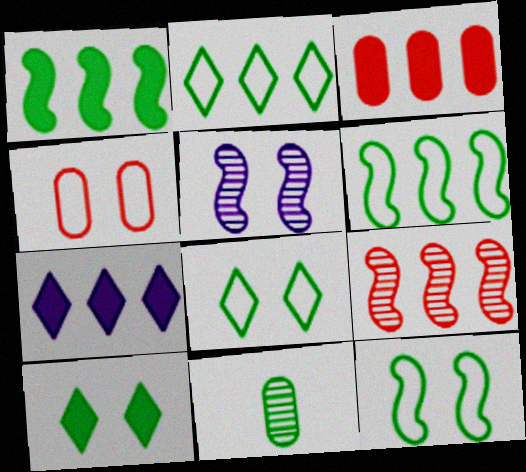[[1, 3, 7], 
[1, 8, 11], 
[4, 5, 10], 
[6, 10, 11]]